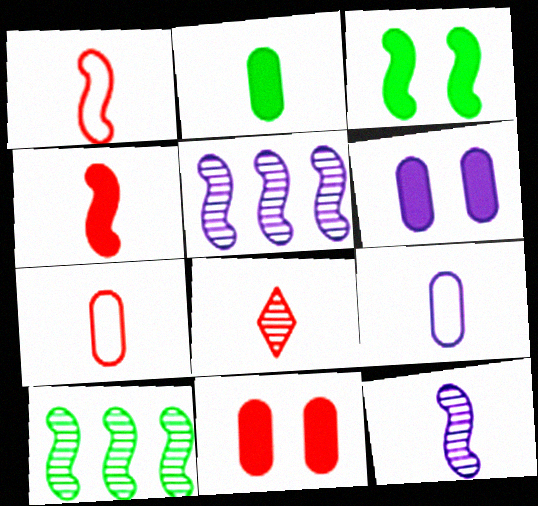[[1, 3, 5], 
[4, 7, 8]]